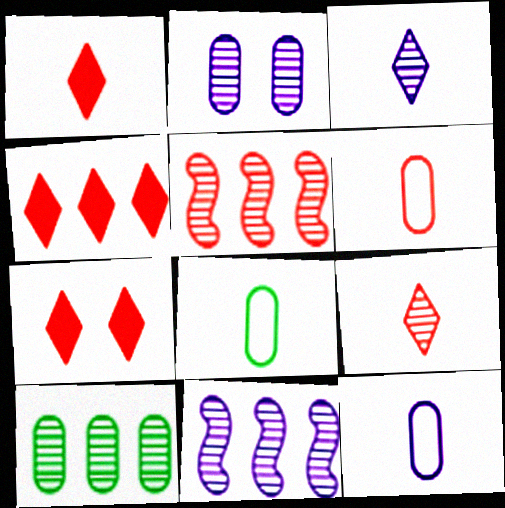[[1, 4, 7], 
[2, 3, 11], 
[5, 6, 7], 
[6, 8, 12], 
[7, 8, 11]]